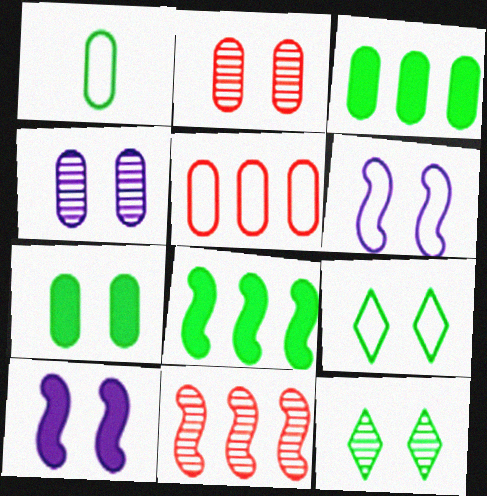[[1, 8, 12], 
[2, 9, 10]]